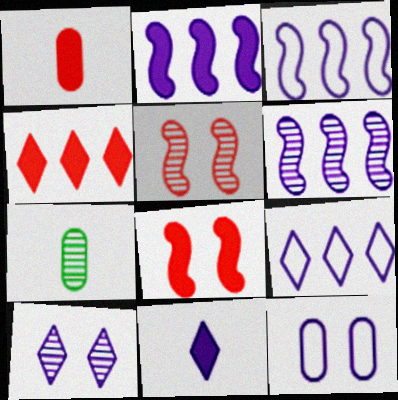[[1, 4, 8], 
[2, 3, 6], 
[6, 11, 12], 
[7, 8, 9], 
[9, 10, 11]]